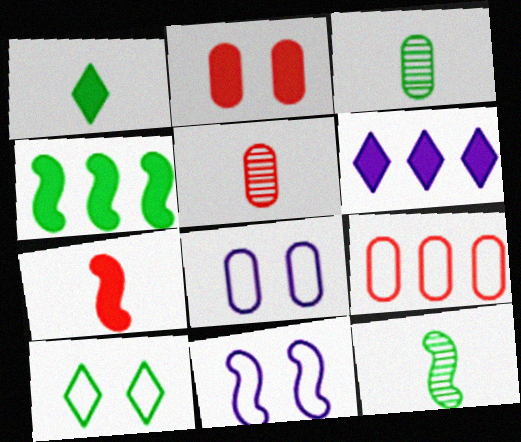[[2, 5, 9], 
[3, 4, 10]]